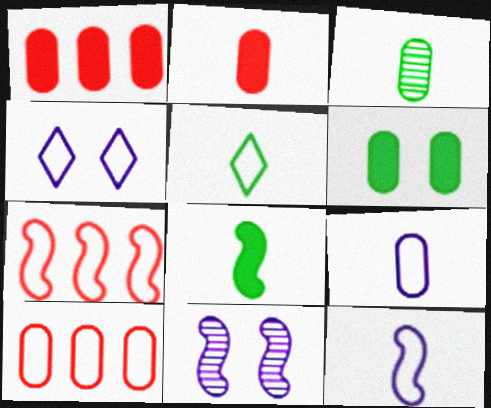[[1, 5, 11], 
[2, 3, 9], 
[3, 5, 8], 
[7, 8, 11]]